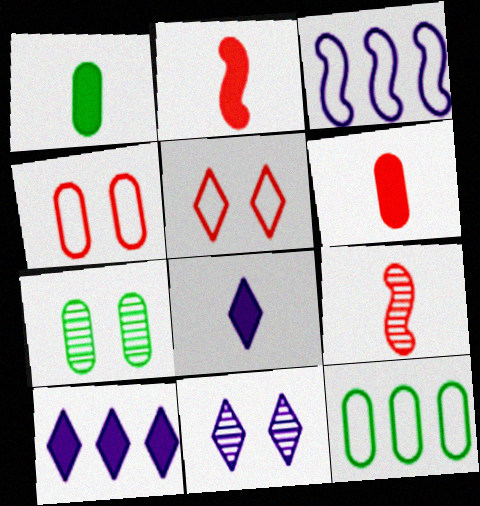[[1, 2, 8], 
[1, 7, 12], 
[2, 11, 12]]